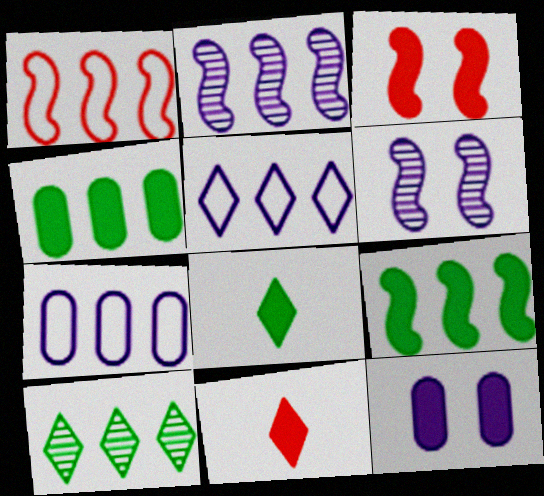[[1, 2, 9], 
[9, 11, 12]]